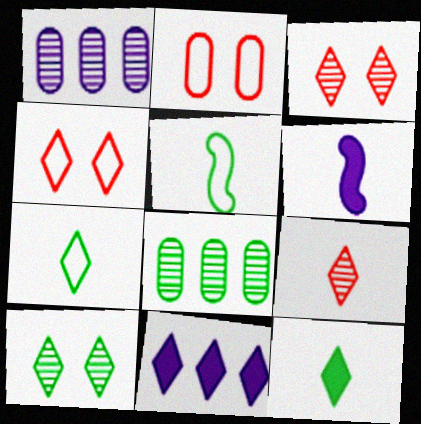[[3, 7, 11], 
[4, 6, 8]]